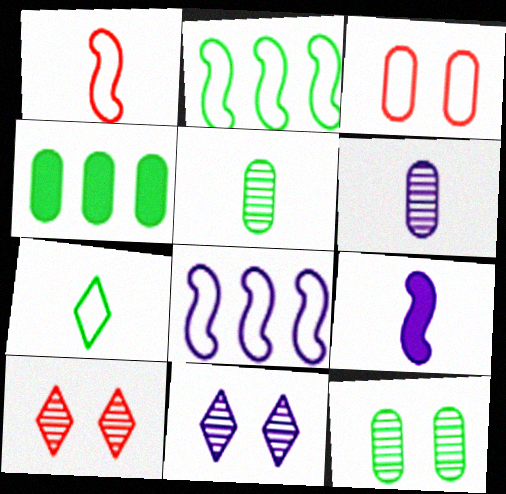[[1, 4, 11], 
[3, 4, 6], 
[3, 7, 8]]